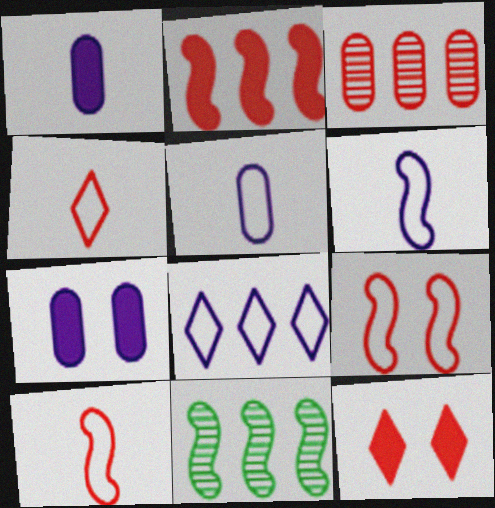[[3, 10, 12], 
[4, 7, 11], 
[5, 11, 12]]